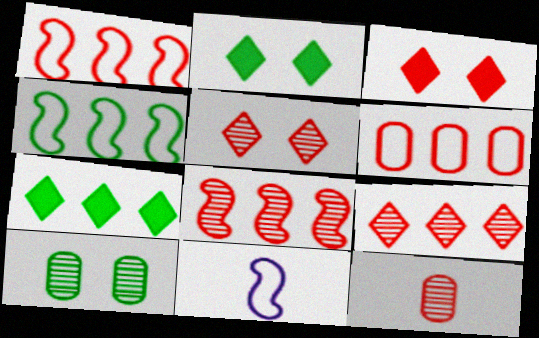[[1, 3, 12], 
[5, 8, 12]]